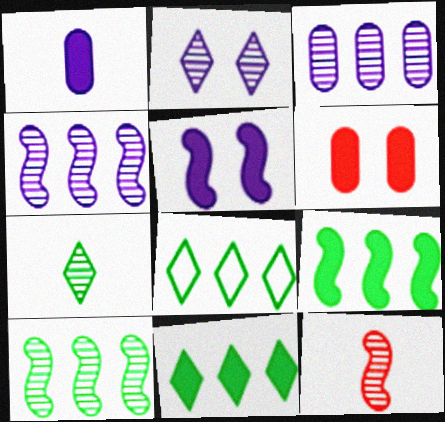[]